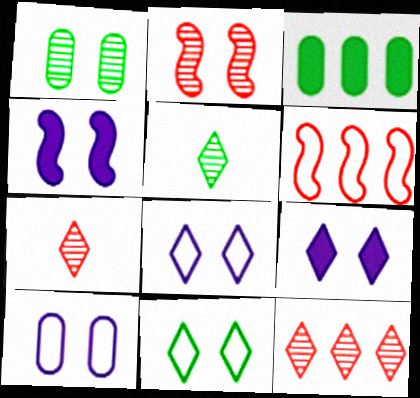[]